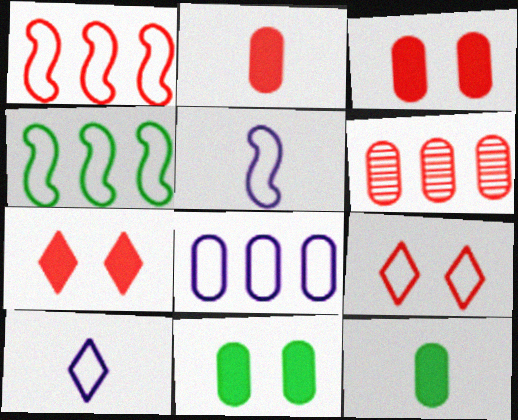[]